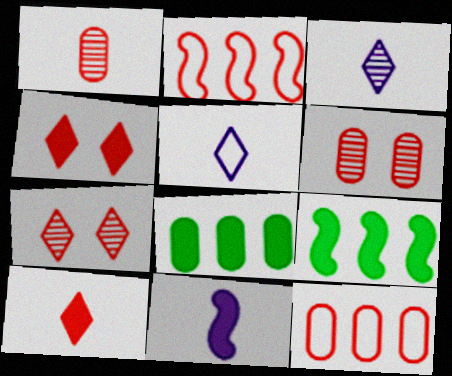[[1, 2, 4], 
[2, 6, 10], 
[4, 8, 11], 
[5, 6, 9]]